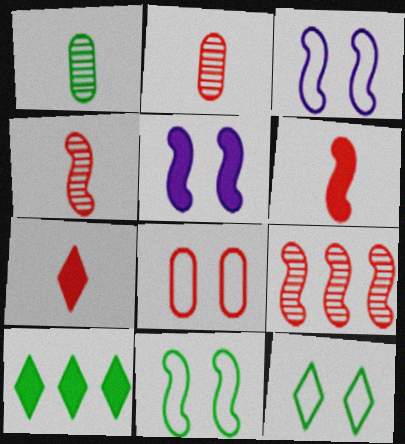[[1, 10, 11], 
[2, 3, 10], 
[3, 8, 12], 
[7, 8, 9]]